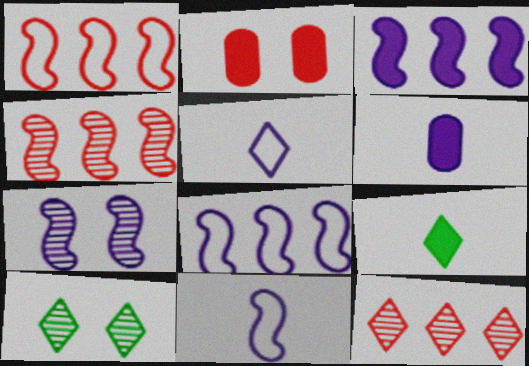[[1, 6, 10], 
[2, 3, 9], 
[3, 7, 11]]